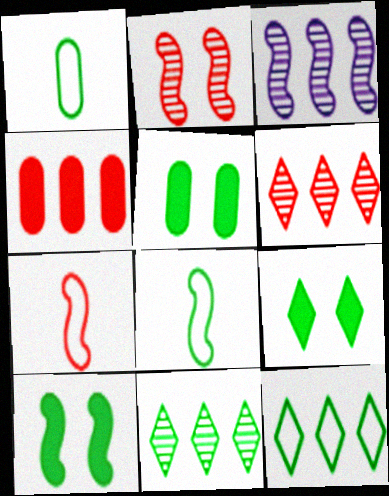[[1, 10, 11], 
[3, 4, 12], 
[3, 7, 10], 
[5, 8, 11], 
[5, 9, 10]]